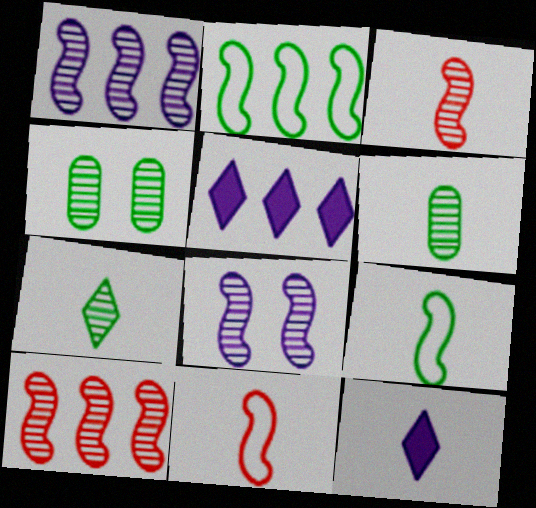[[4, 5, 11], 
[6, 11, 12]]